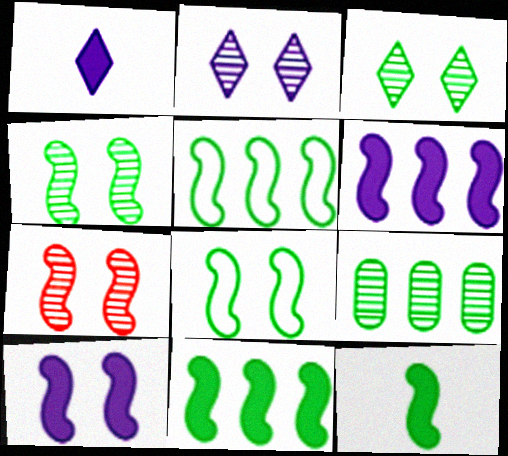[[4, 5, 12], 
[7, 8, 10]]